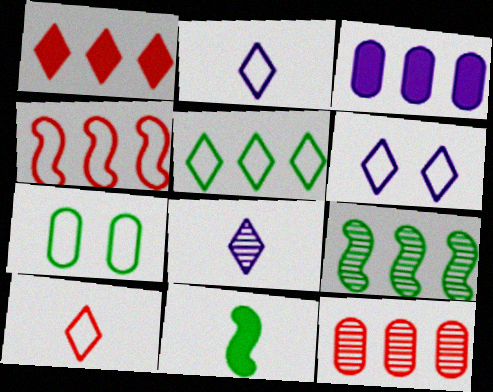[[1, 4, 12], 
[2, 4, 7], 
[5, 6, 10], 
[6, 11, 12]]